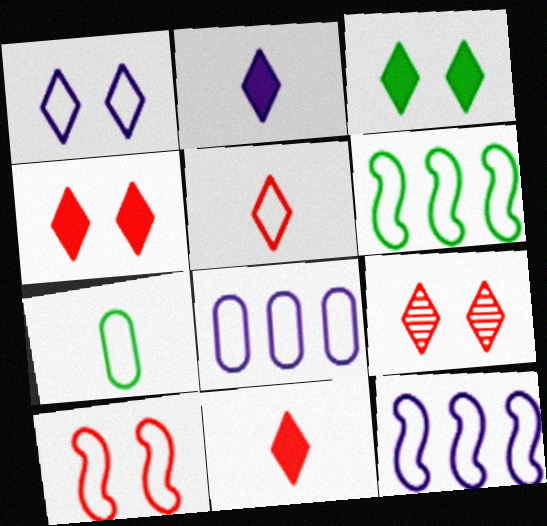[[1, 3, 9]]